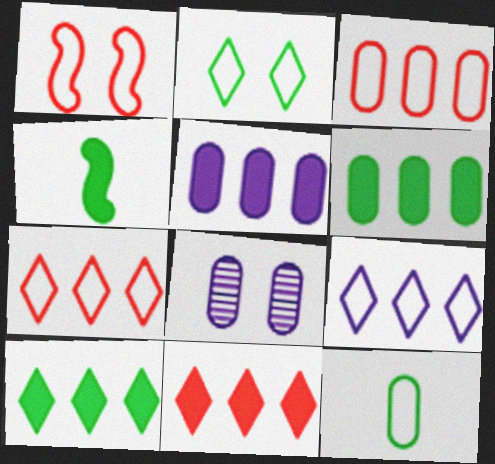[[1, 9, 12], 
[4, 7, 8]]